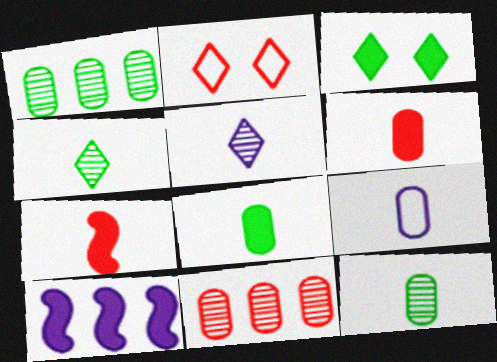[[2, 7, 11], 
[2, 10, 12], 
[3, 6, 10], 
[4, 7, 9], 
[6, 9, 12]]